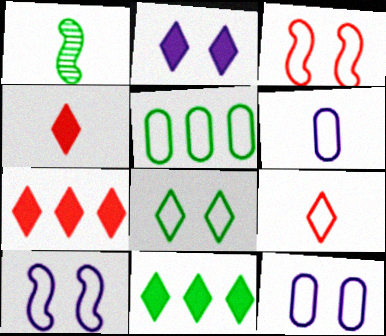[[1, 4, 6], 
[1, 7, 12], 
[2, 4, 11], 
[3, 8, 12], 
[5, 9, 10]]